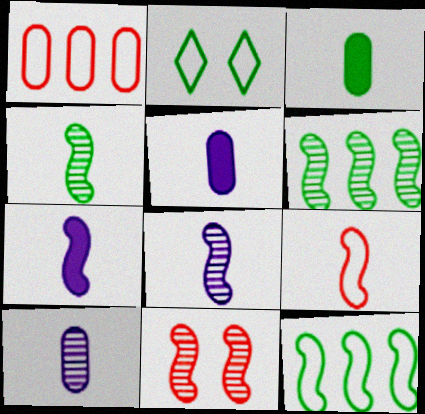[[2, 3, 6], 
[4, 7, 9], 
[6, 8, 11], 
[7, 11, 12]]